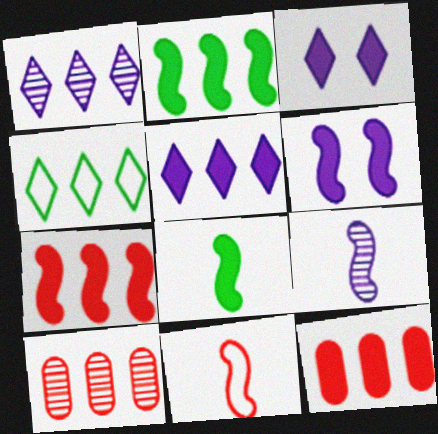[[2, 5, 12], 
[3, 8, 12], 
[6, 7, 8], 
[8, 9, 11]]